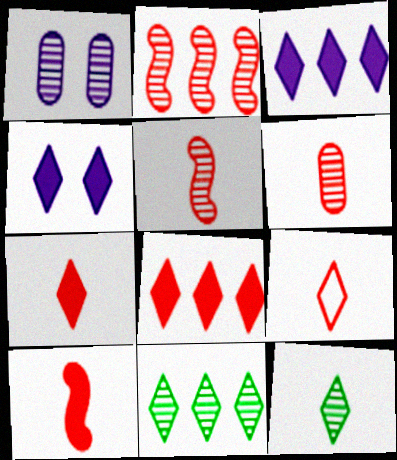[[1, 2, 12], 
[1, 5, 11], 
[4, 9, 11], 
[6, 9, 10]]